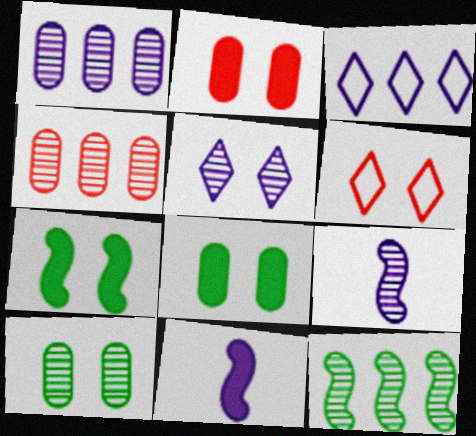[[1, 5, 9]]